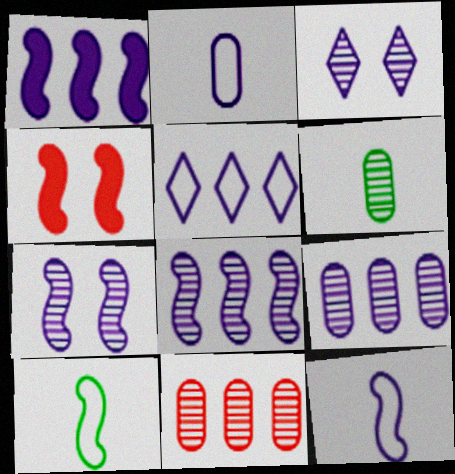[[1, 2, 3], 
[1, 5, 9], 
[1, 7, 12], 
[4, 5, 6], 
[4, 8, 10]]